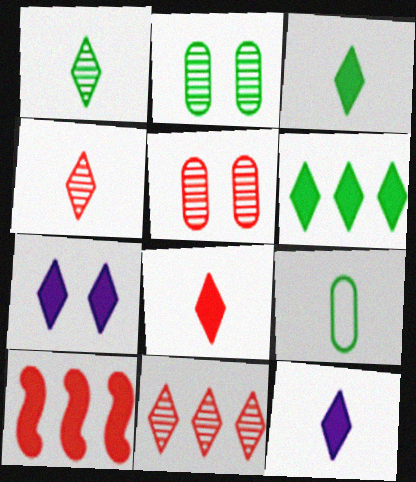[[3, 8, 12], 
[6, 7, 8]]